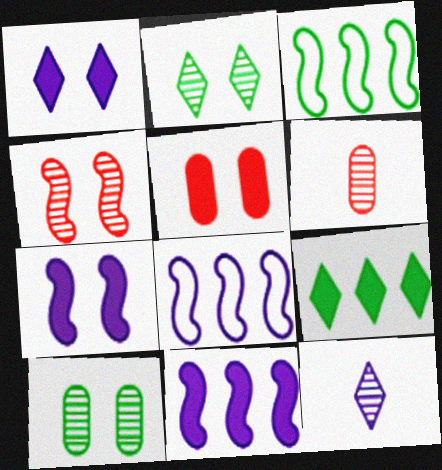[[1, 3, 6], 
[3, 5, 12]]